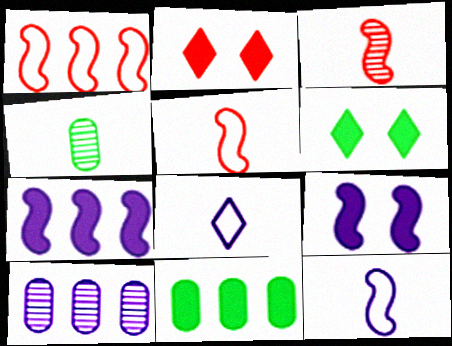[[5, 6, 10], 
[8, 9, 10]]